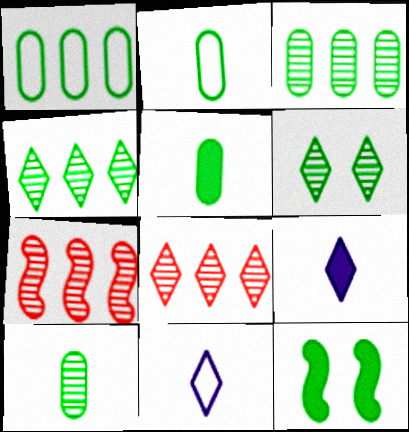[[2, 4, 12], 
[2, 5, 10]]